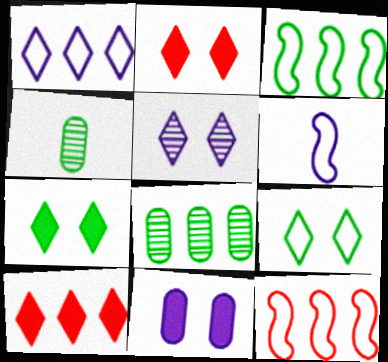[[2, 5, 9], 
[2, 6, 8], 
[3, 4, 7]]